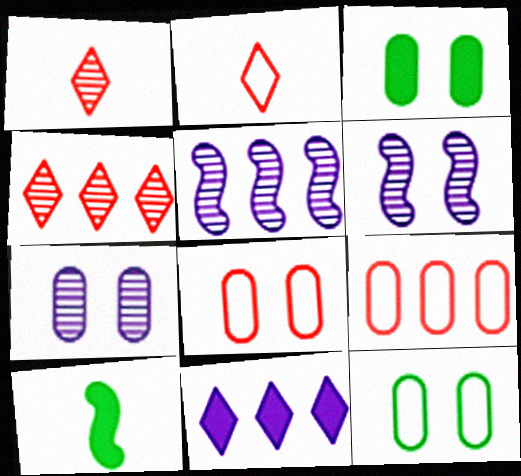[[2, 3, 5], 
[3, 7, 8]]